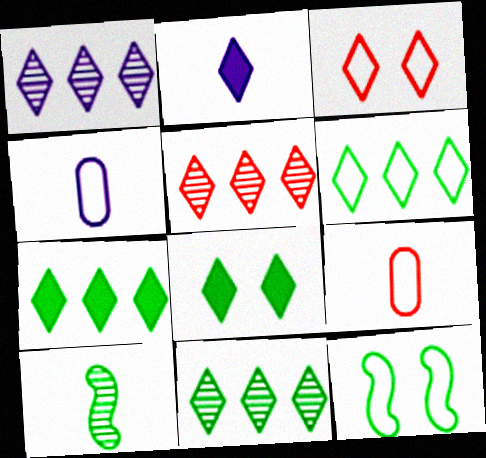[[1, 5, 11], 
[2, 3, 11], 
[2, 9, 10], 
[6, 7, 11]]